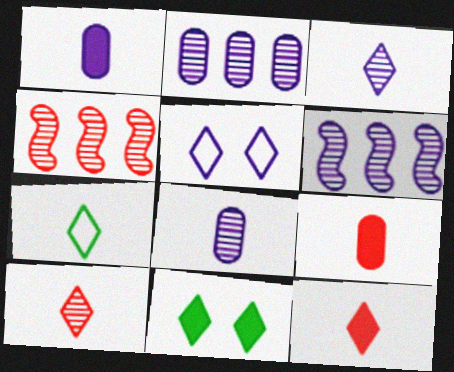[[1, 5, 6], 
[3, 7, 12]]